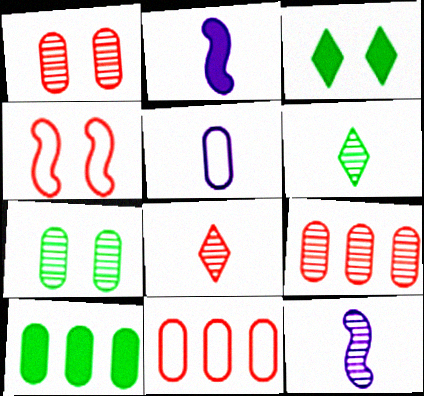[[1, 5, 10], 
[3, 11, 12]]